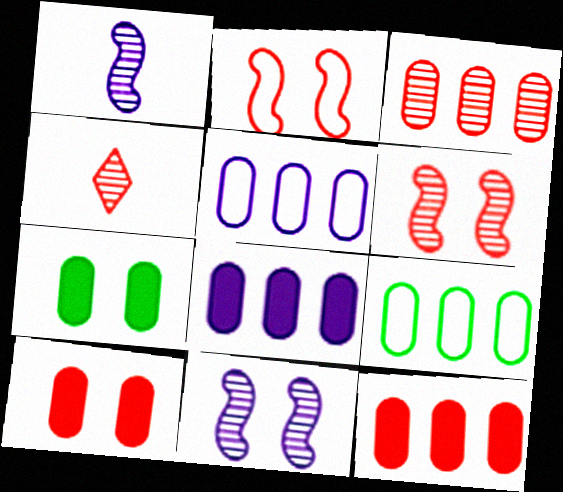[[2, 4, 12], 
[3, 4, 6], 
[3, 8, 9]]